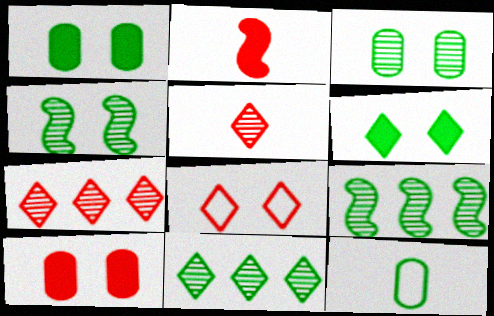[[6, 9, 12]]